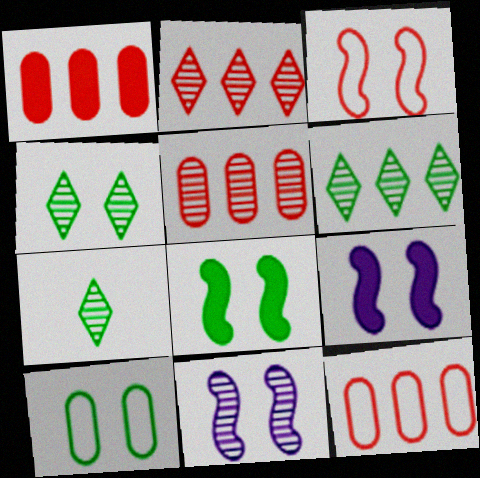[[1, 5, 12], 
[3, 8, 11], 
[4, 6, 7], 
[4, 8, 10], 
[5, 7, 11], 
[7, 9, 12]]